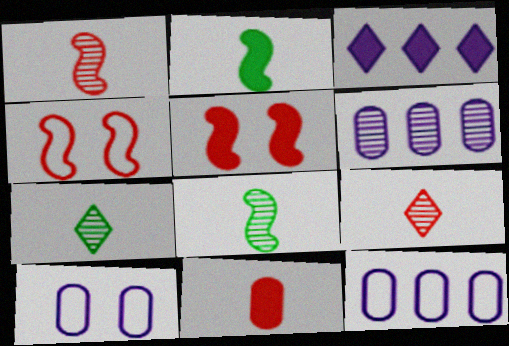[[5, 7, 12]]